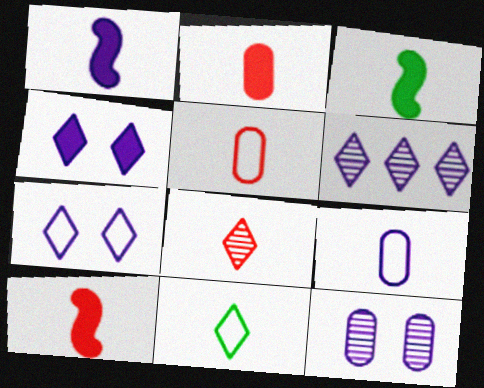[[1, 3, 10], 
[3, 8, 9], 
[5, 8, 10]]